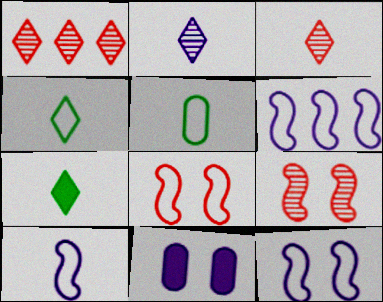[[2, 6, 11], 
[6, 10, 12]]